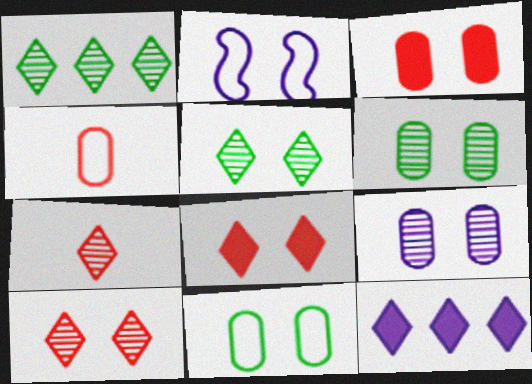[[2, 3, 5], 
[2, 6, 8], 
[3, 9, 11]]